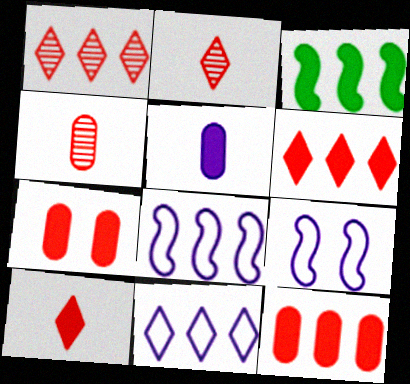[]